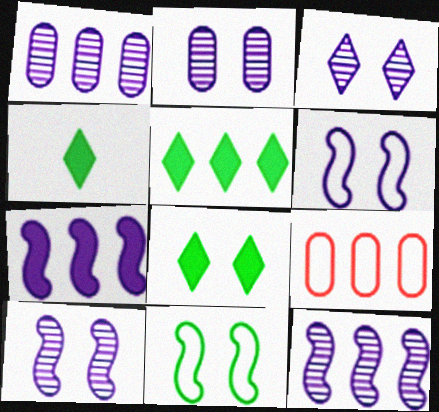[[2, 3, 10], 
[4, 5, 8], 
[4, 9, 10], 
[5, 9, 12]]